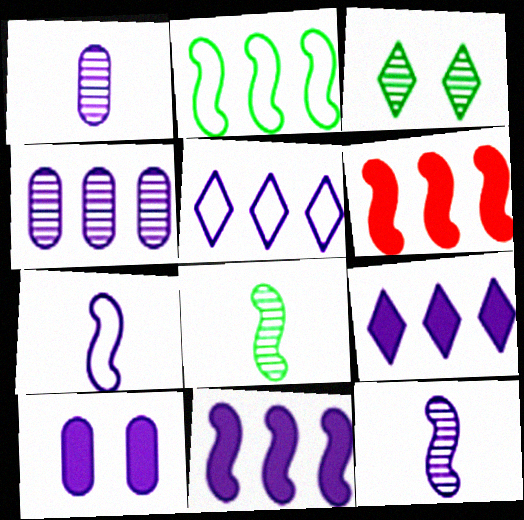[[4, 5, 11], 
[5, 10, 12]]